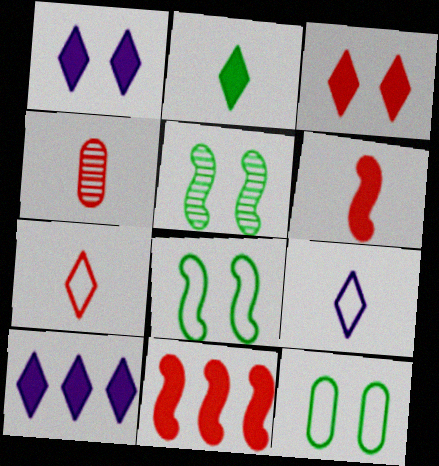[[2, 3, 10], 
[4, 6, 7], 
[4, 8, 10]]